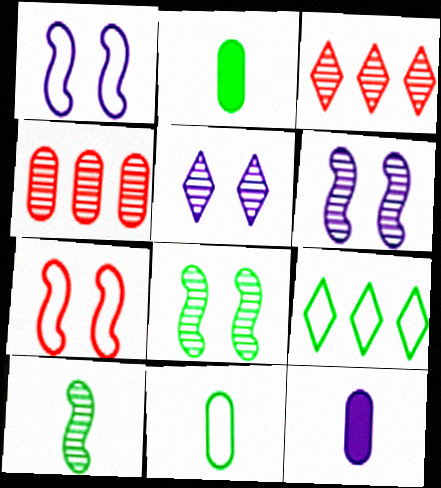[[1, 2, 3], 
[2, 8, 9], 
[4, 5, 10]]